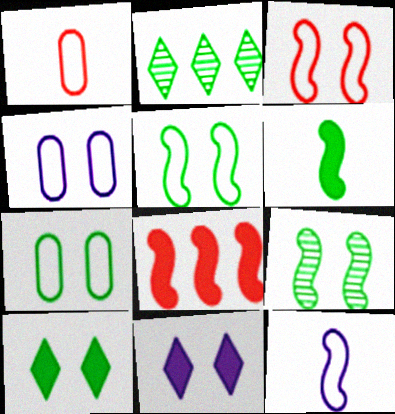[[2, 6, 7], 
[7, 9, 10], 
[8, 9, 12]]